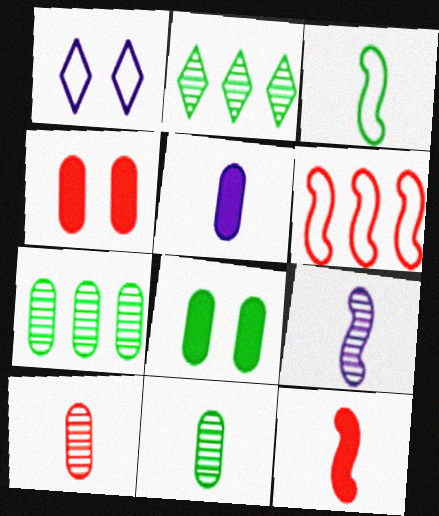[[1, 7, 12], 
[2, 3, 8], 
[3, 9, 12]]